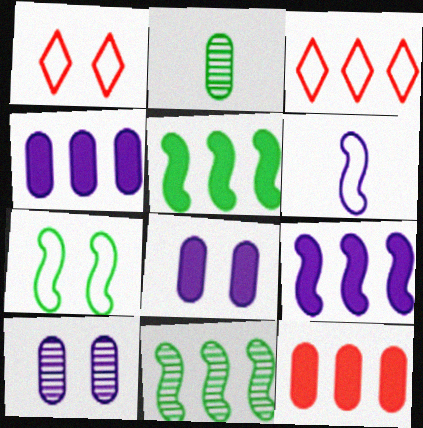[[1, 2, 9], 
[3, 4, 11]]